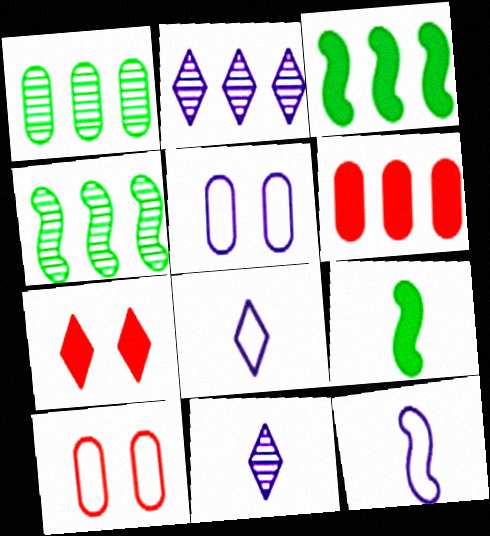[[1, 7, 12], 
[2, 9, 10], 
[3, 10, 11]]